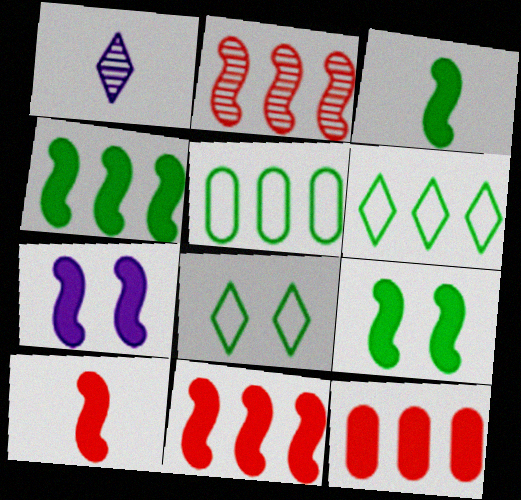[[3, 4, 9], 
[3, 7, 11], 
[4, 7, 10]]